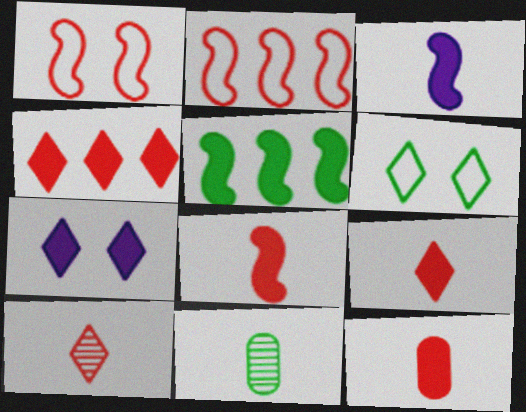[[2, 7, 11], 
[5, 6, 11], 
[5, 7, 12], 
[8, 9, 12]]